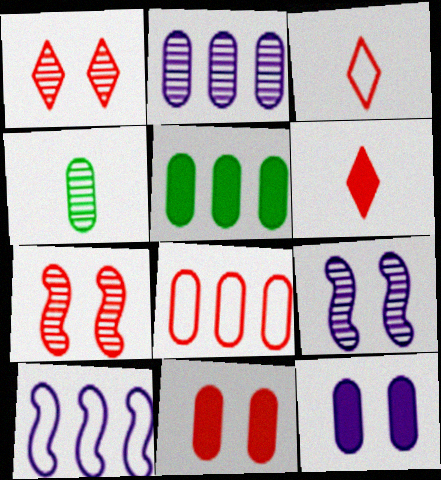[[2, 5, 8], 
[3, 5, 9], 
[4, 8, 12], 
[6, 7, 8]]